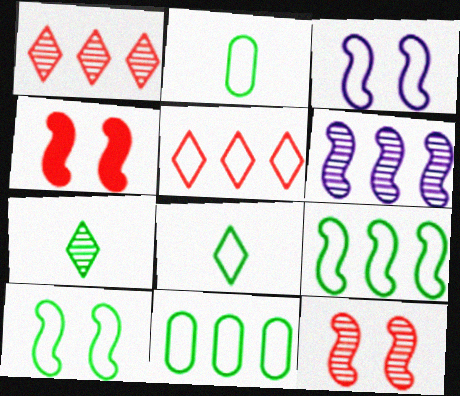[[2, 3, 5], 
[8, 10, 11]]